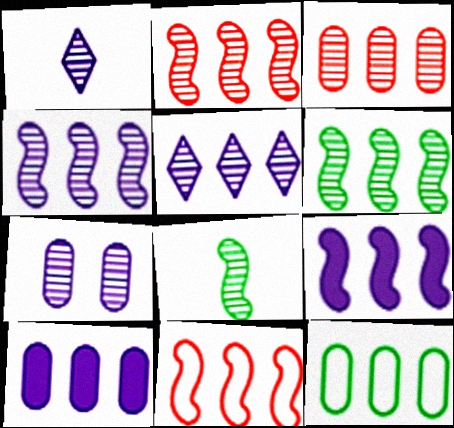[[1, 4, 7], 
[2, 4, 6], 
[3, 5, 6], 
[3, 10, 12], 
[6, 9, 11]]